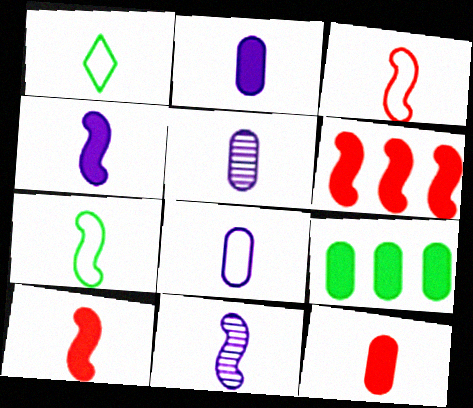[[1, 3, 8], 
[1, 5, 10], 
[1, 11, 12], 
[2, 5, 8], 
[7, 10, 11]]